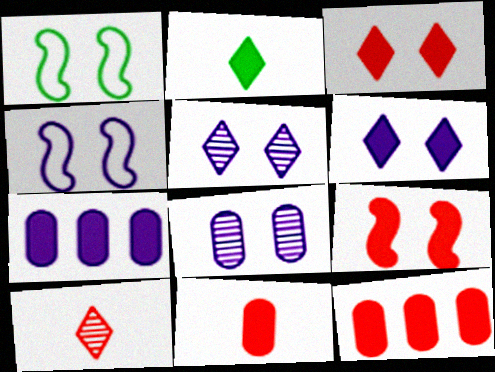[[1, 3, 8], 
[1, 7, 10], 
[2, 7, 9], 
[4, 6, 8]]